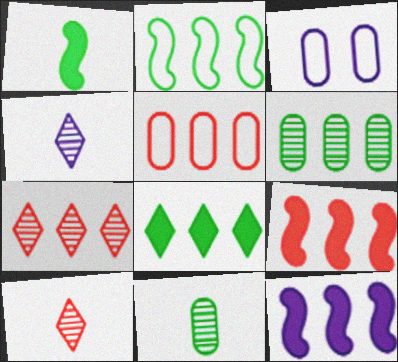[[1, 3, 7], 
[2, 6, 8], 
[3, 4, 12], 
[5, 7, 9]]